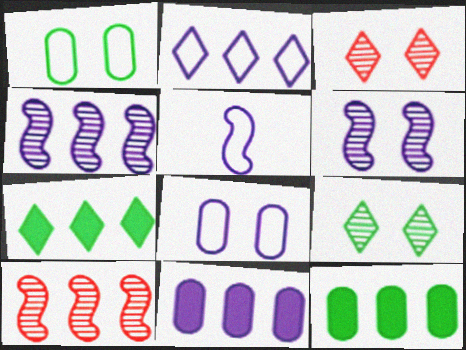[[2, 4, 11], 
[2, 5, 8], 
[2, 10, 12], 
[3, 5, 12]]